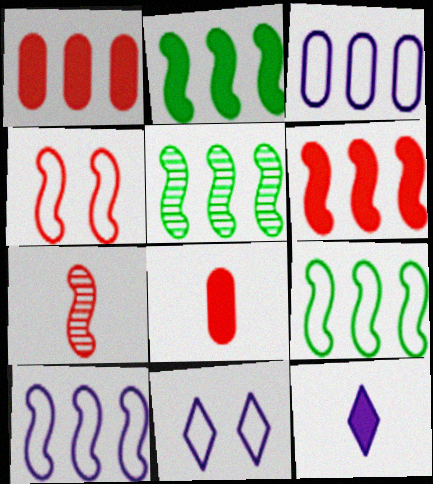[[2, 5, 9], 
[4, 6, 7], 
[5, 6, 10], 
[5, 8, 11]]